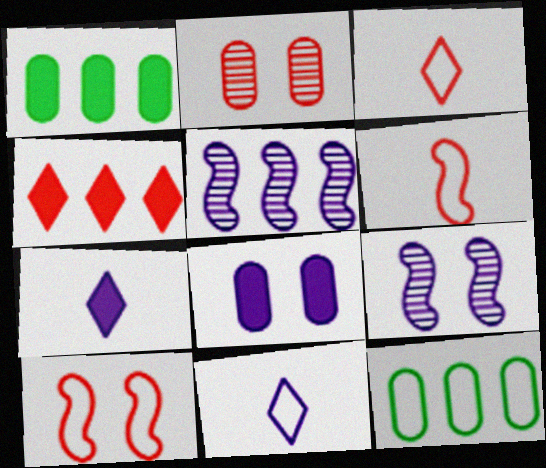[[1, 3, 9], 
[2, 4, 6], 
[4, 5, 12], 
[5, 8, 11], 
[10, 11, 12]]